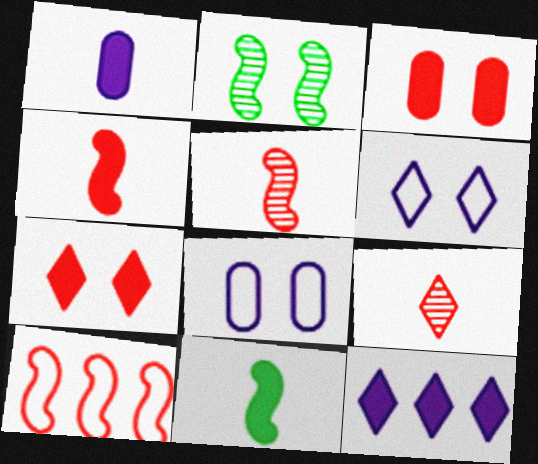[[2, 3, 6], 
[2, 7, 8], 
[3, 9, 10], 
[3, 11, 12]]